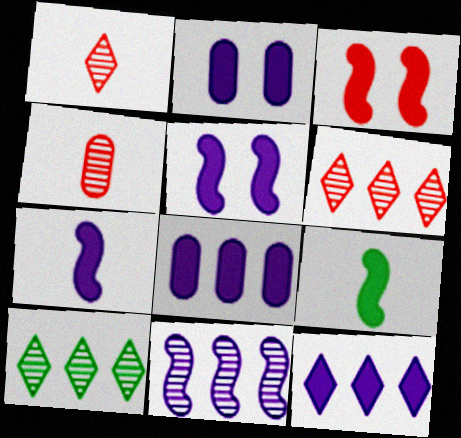[[2, 7, 12]]